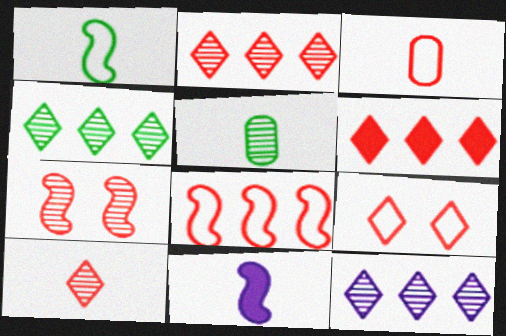[[2, 4, 12], 
[3, 6, 7], 
[3, 8, 9], 
[5, 7, 12], 
[6, 9, 10]]